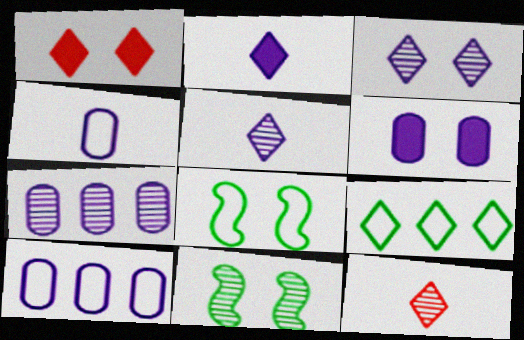[[1, 5, 9], 
[4, 6, 7], 
[7, 11, 12]]